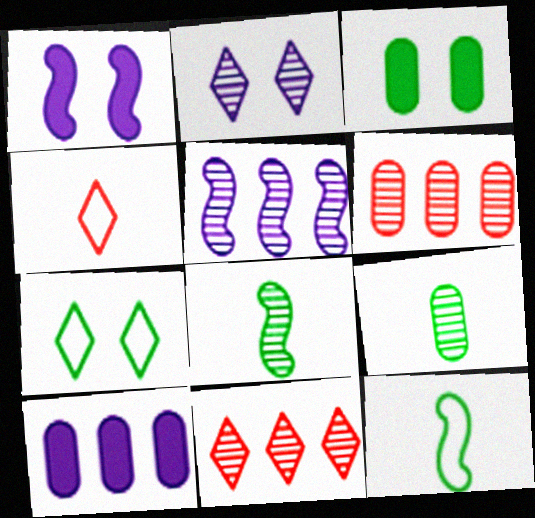[[2, 6, 8], 
[3, 4, 5]]